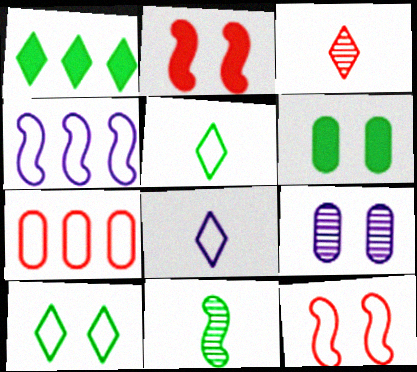[[2, 3, 7], 
[2, 4, 11], 
[2, 9, 10], 
[3, 4, 6]]